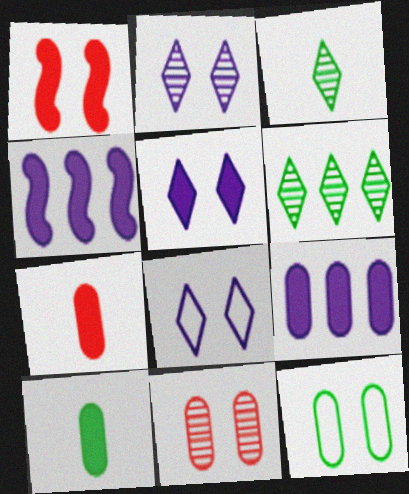[[1, 2, 12], 
[2, 5, 8]]